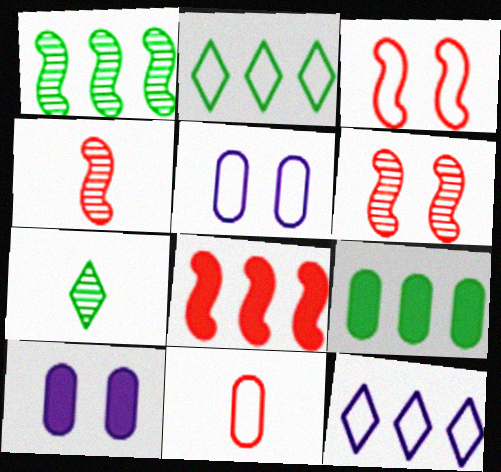[[1, 2, 9], 
[2, 4, 10], 
[3, 4, 8], 
[5, 7, 8]]